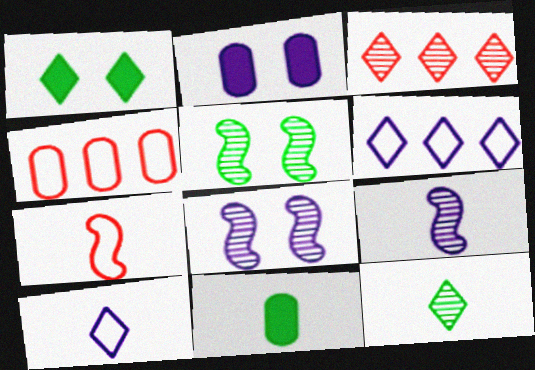[[1, 3, 10], 
[1, 4, 9], 
[2, 6, 9]]